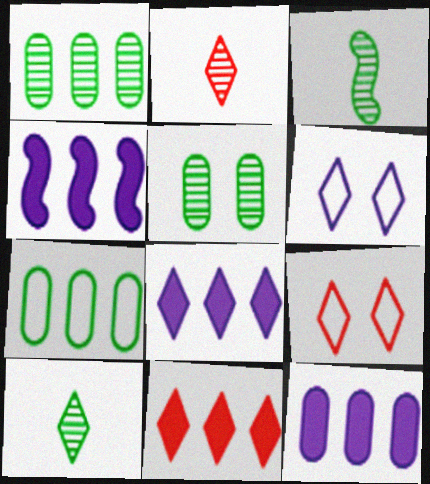[[2, 9, 11], 
[3, 9, 12], 
[4, 8, 12], 
[6, 10, 11], 
[8, 9, 10]]